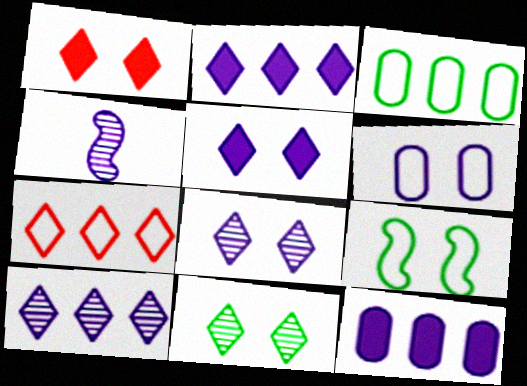[[1, 3, 4], 
[2, 4, 6]]